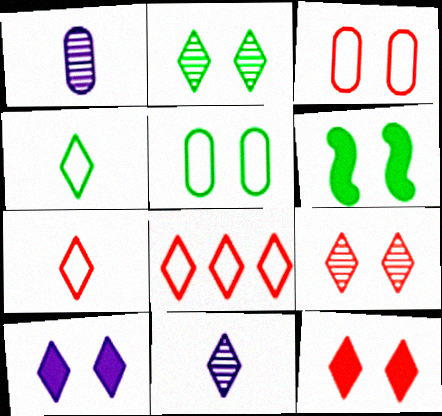[[1, 6, 8], 
[2, 5, 6]]